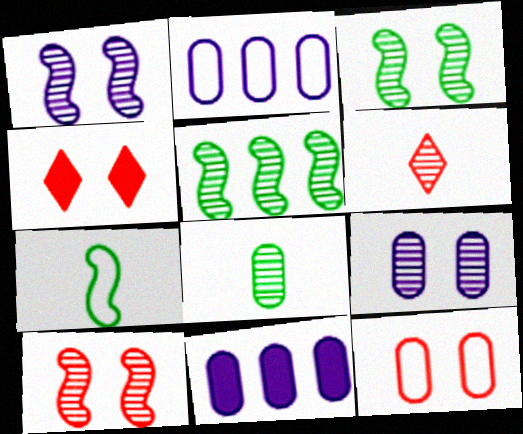[[1, 3, 10], 
[4, 10, 12], 
[5, 6, 9], 
[8, 11, 12]]